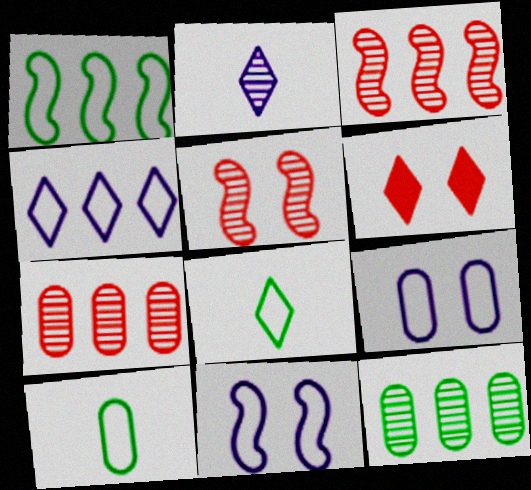[[2, 5, 12]]